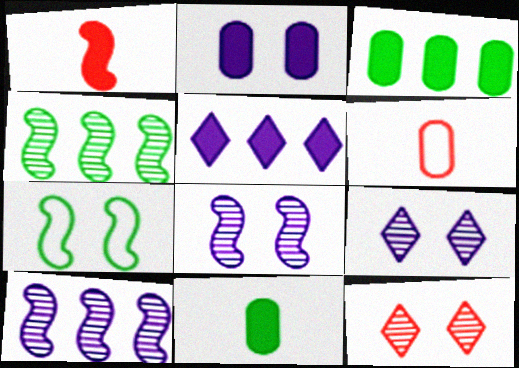[[1, 7, 10], 
[2, 7, 12]]